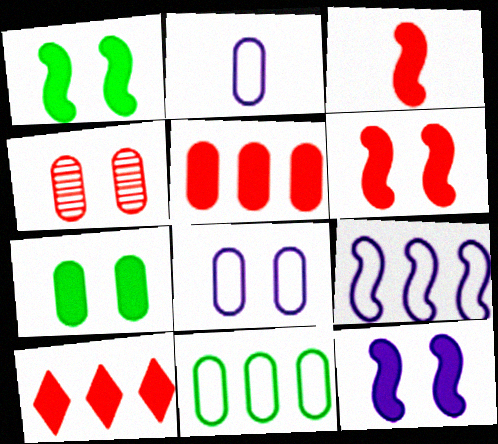[[1, 6, 12], 
[4, 7, 8]]